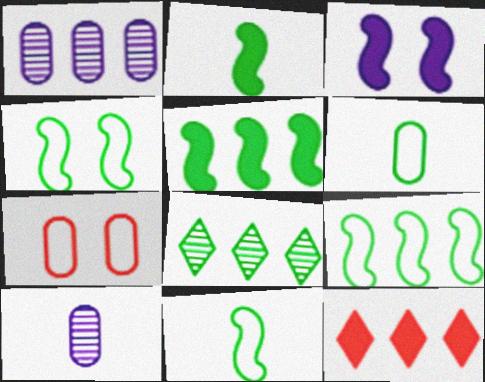[[1, 9, 12], 
[4, 9, 11], 
[4, 10, 12]]